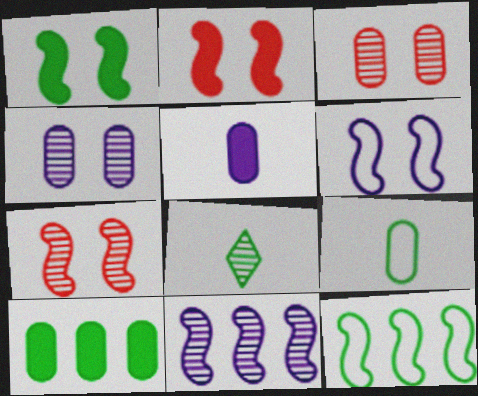[[1, 6, 7], 
[3, 8, 11]]